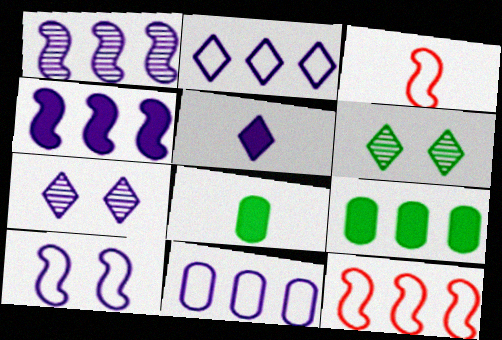[[2, 5, 7], 
[3, 7, 9], 
[7, 8, 12]]